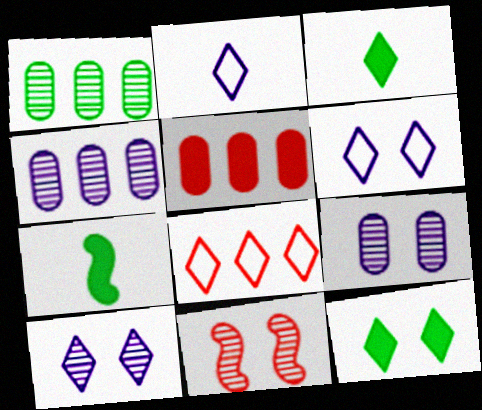[[3, 8, 10], 
[7, 8, 9]]